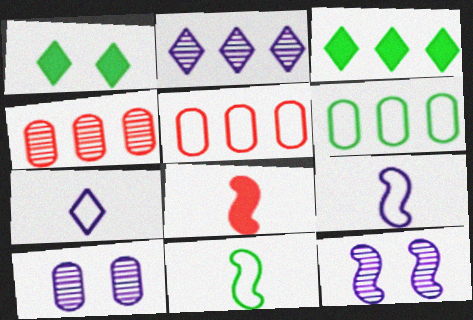[[1, 4, 9]]